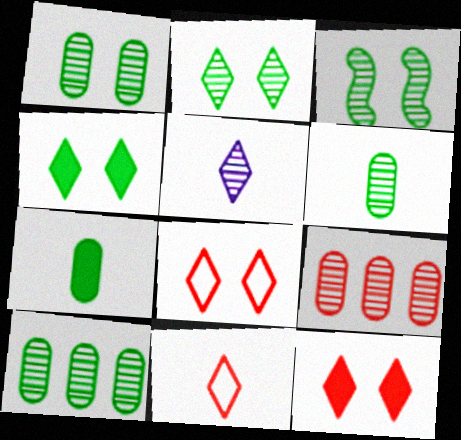[[1, 2, 3], 
[1, 6, 10], 
[3, 5, 9]]